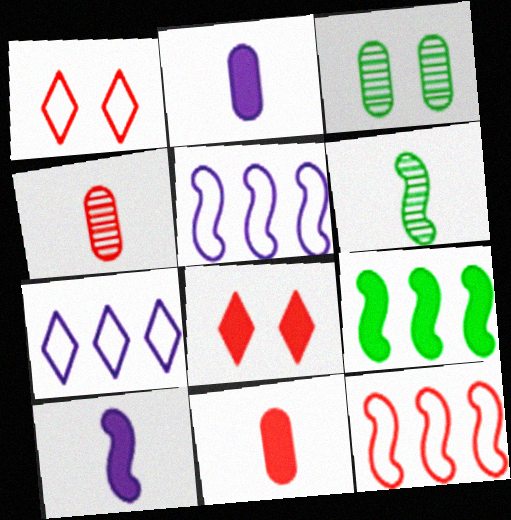[[2, 8, 9], 
[4, 8, 12]]